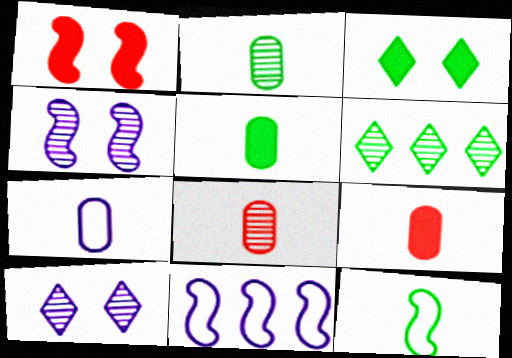[[1, 6, 7], 
[2, 7, 9], 
[3, 8, 11], 
[4, 6, 8], 
[5, 7, 8]]